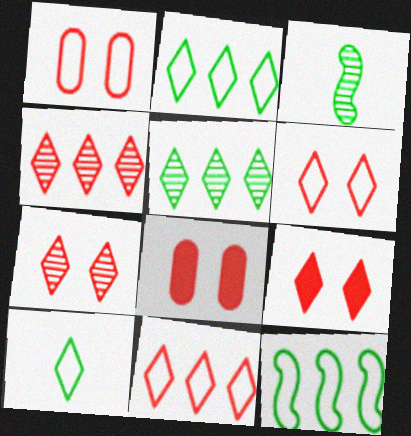[[6, 7, 9]]